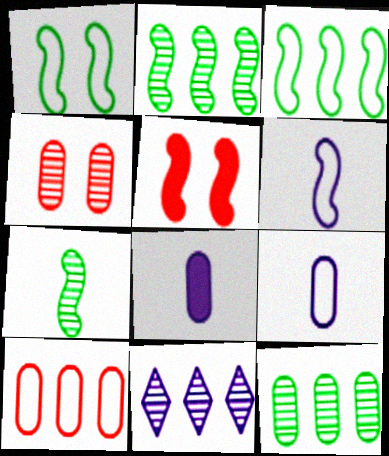[[2, 5, 6], 
[4, 7, 11]]